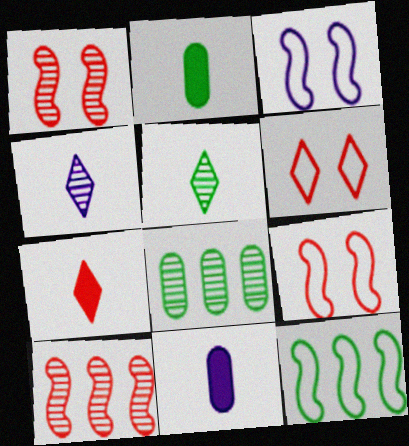[[1, 4, 8], 
[3, 7, 8]]